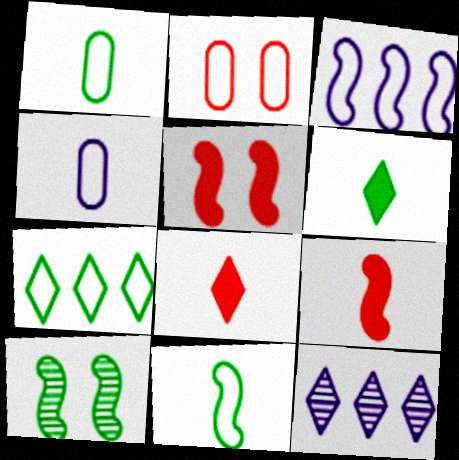[[1, 5, 12], 
[3, 9, 10]]